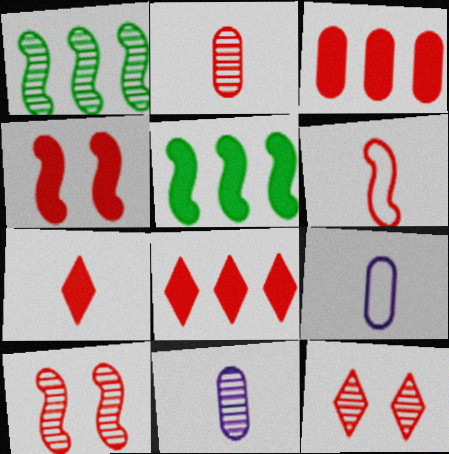[[1, 11, 12], 
[2, 6, 7], 
[3, 4, 7], 
[3, 6, 12], 
[5, 9, 12]]